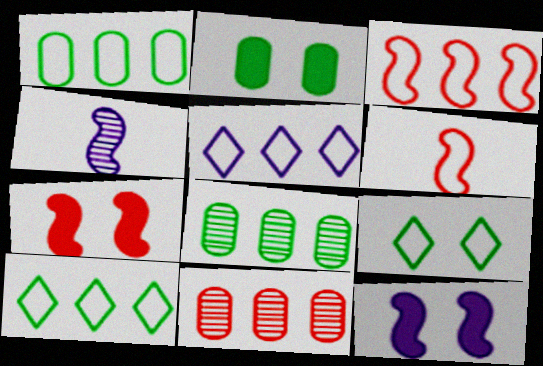[[1, 3, 5]]